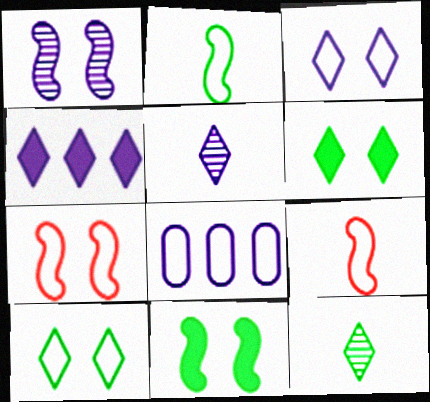[[1, 7, 11], 
[3, 4, 5], 
[8, 9, 10]]